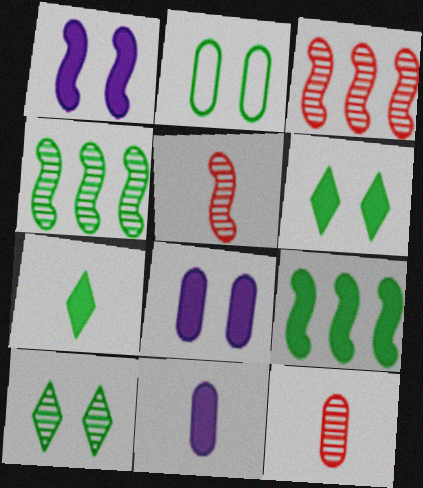[[2, 4, 7]]